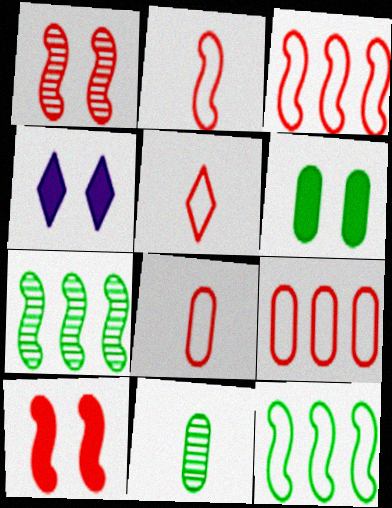[[2, 5, 8], 
[3, 4, 11], 
[4, 6, 10], 
[4, 7, 8]]